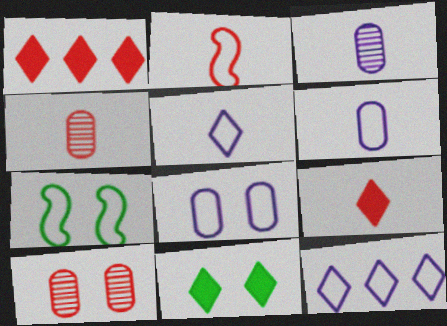[[1, 2, 10], 
[1, 3, 7], 
[2, 4, 9]]